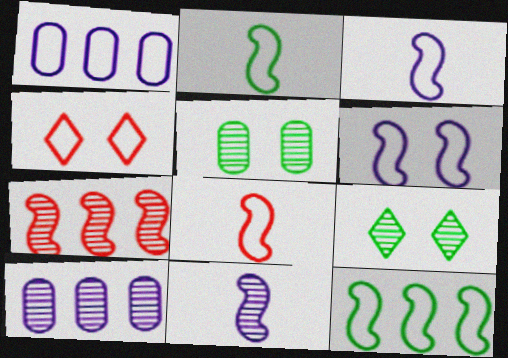[[1, 2, 4], 
[2, 3, 8], 
[6, 8, 12]]